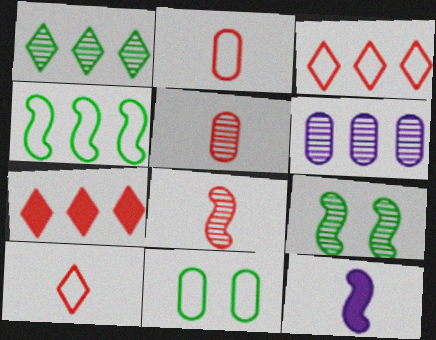[[4, 6, 7]]